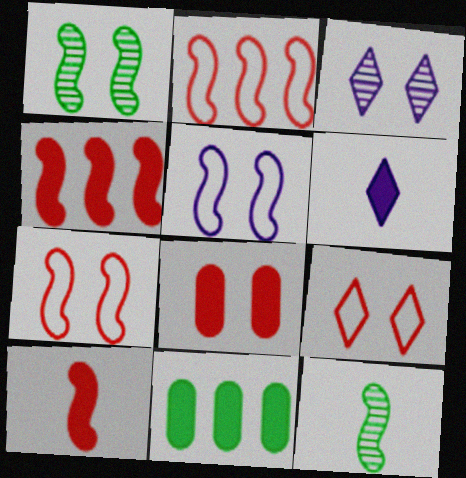[[4, 5, 12]]